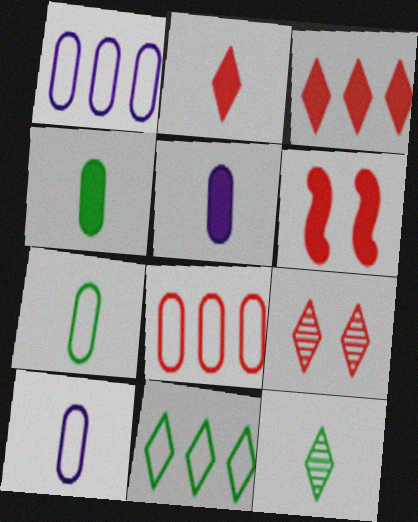[[1, 6, 12]]